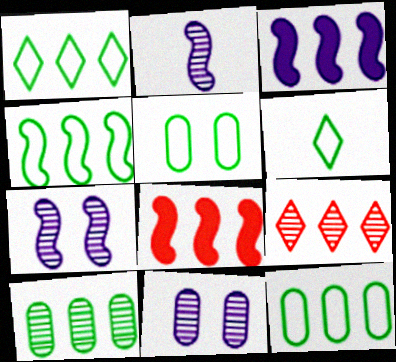[[1, 4, 12], 
[3, 9, 12], 
[4, 5, 6], 
[6, 8, 11]]